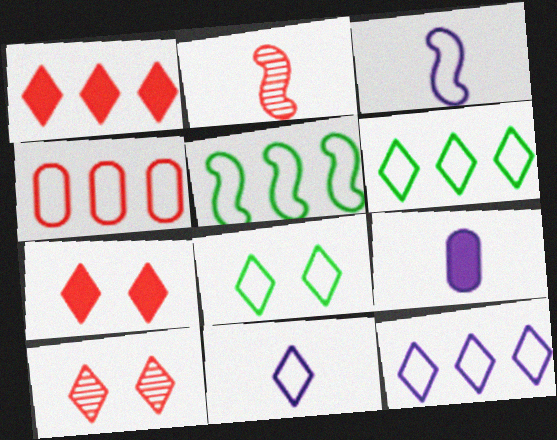[[2, 4, 7], 
[3, 4, 8], 
[4, 5, 12], 
[5, 9, 10]]